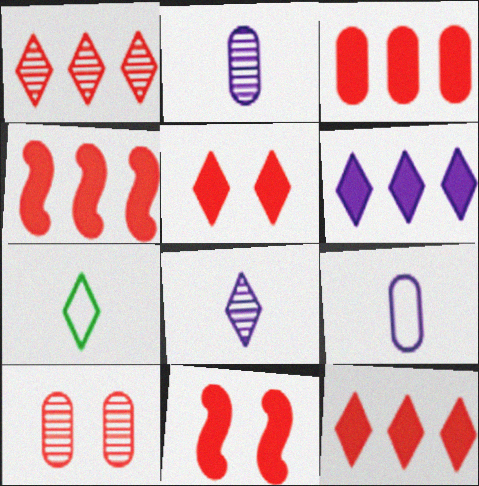[[3, 4, 12]]